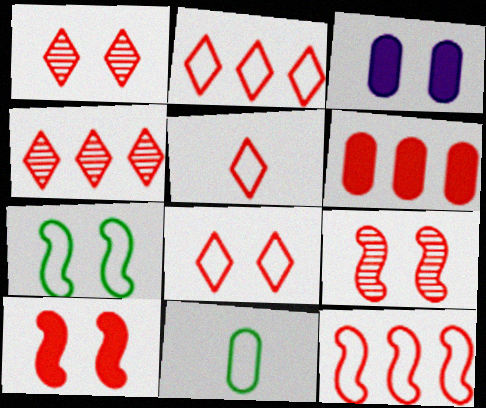[[1, 3, 7], 
[2, 5, 8], 
[4, 6, 12], 
[5, 6, 9]]